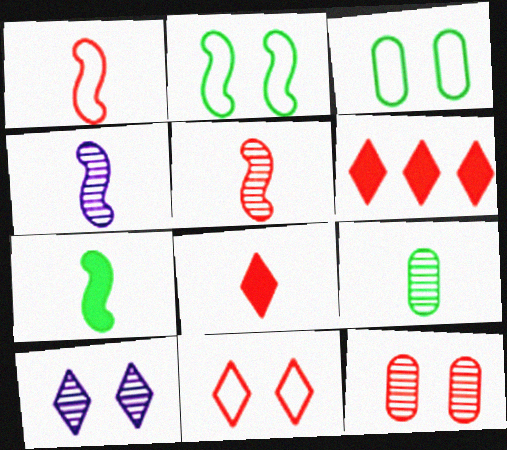[[1, 4, 7], 
[1, 6, 12], 
[3, 4, 6]]